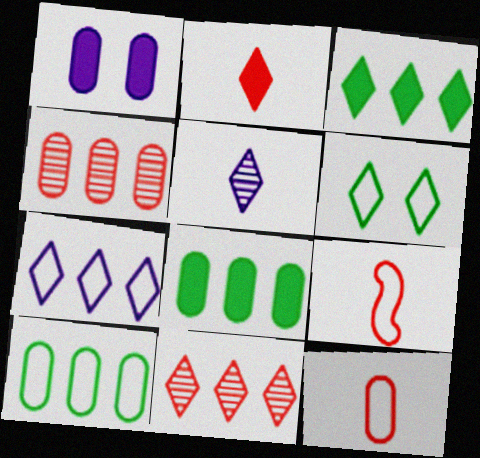[[3, 7, 11]]